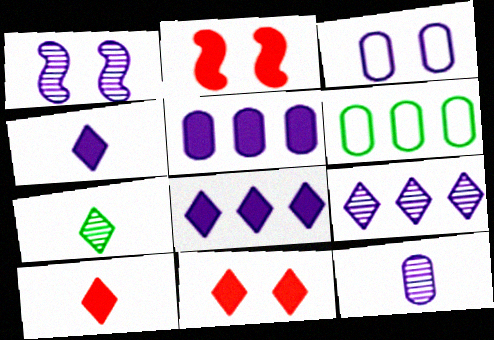[[1, 6, 10], 
[1, 9, 12], 
[3, 5, 12]]